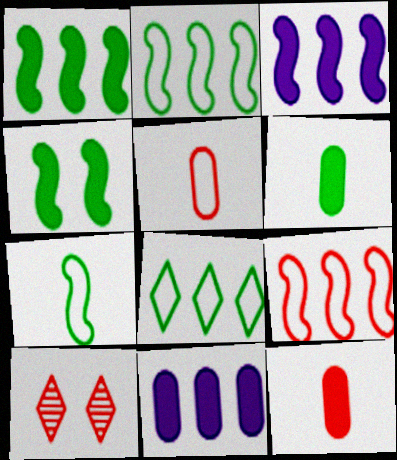[[7, 10, 11], 
[9, 10, 12]]